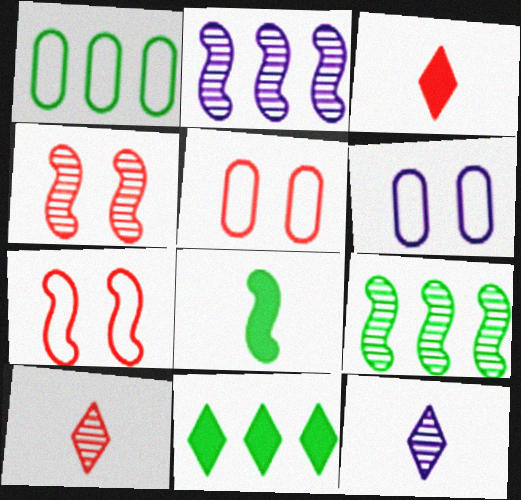[[1, 9, 11], 
[2, 7, 8], 
[3, 6, 9]]